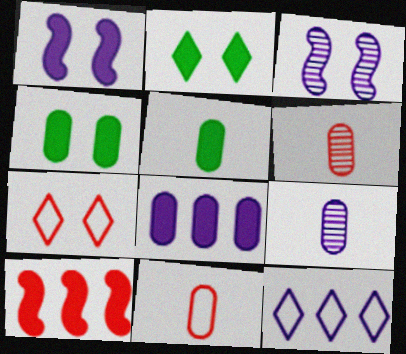[[1, 9, 12], 
[3, 4, 7], 
[5, 9, 11], 
[6, 7, 10]]